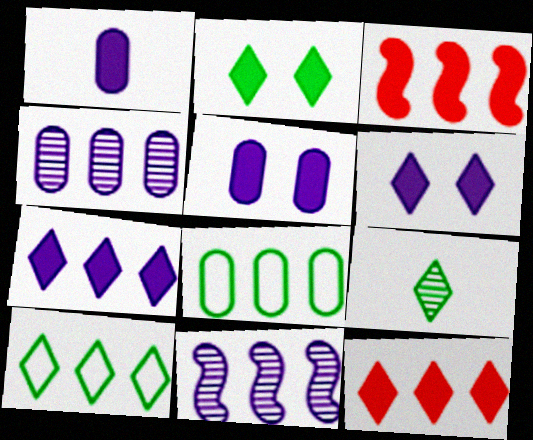[[1, 2, 3], 
[2, 9, 10], 
[3, 4, 10], 
[8, 11, 12]]